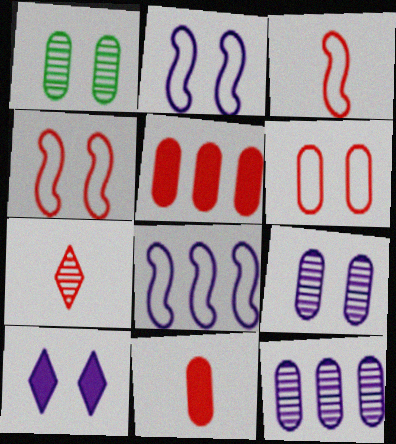[[1, 4, 10], 
[2, 9, 10], 
[3, 7, 11], 
[4, 5, 7]]